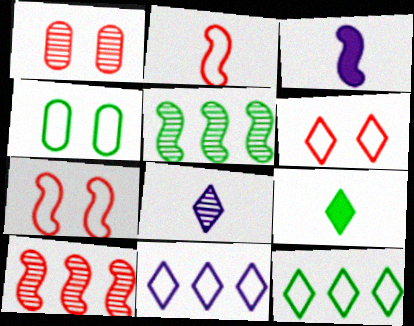[[1, 3, 12], 
[1, 5, 8], 
[2, 4, 11], 
[3, 5, 7], 
[4, 5, 9]]